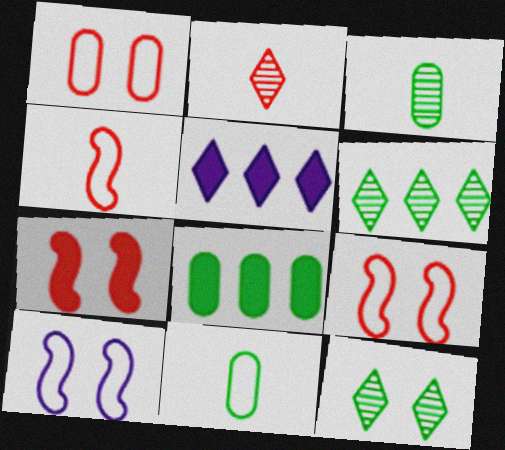[[2, 8, 10], 
[3, 5, 9]]